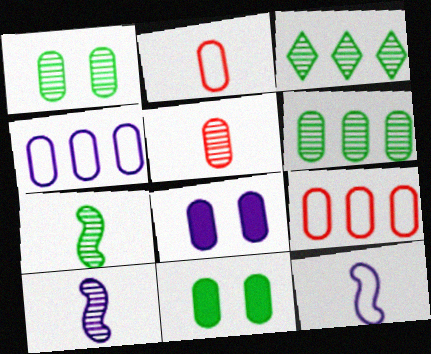[[1, 3, 7], 
[2, 6, 8], 
[4, 5, 11]]